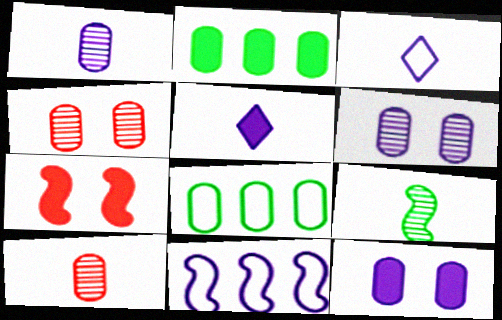[[2, 5, 7], 
[5, 6, 11], 
[7, 9, 11], 
[8, 10, 12]]